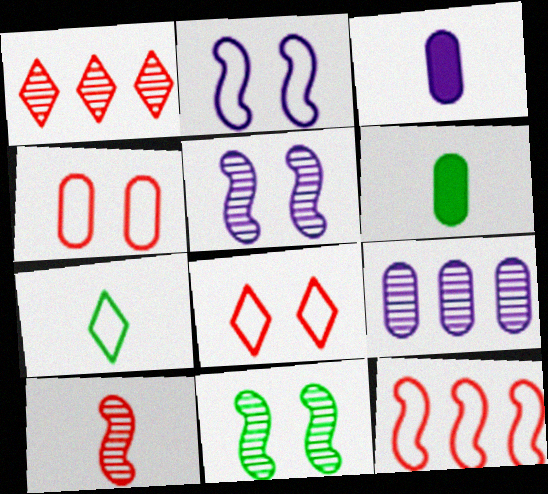[[1, 2, 6], 
[3, 7, 10], 
[4, 6, 9]]